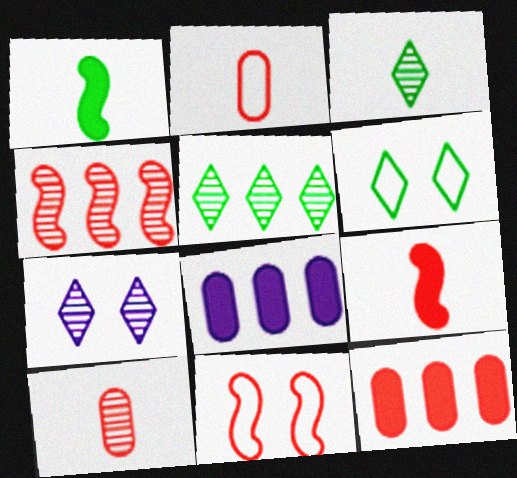[[3, 8, 11], 
[4, 9, 11]]